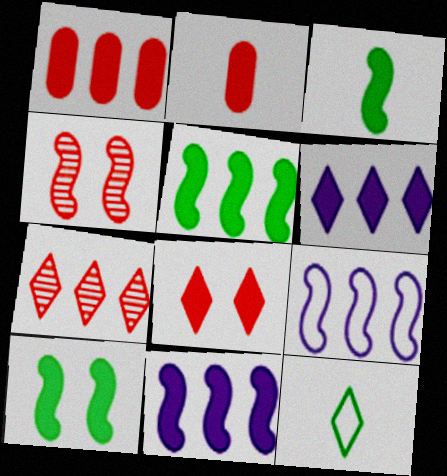[[1, 5, 6], 
[2, 6, 10], 
[3, 4, 9], 
[3, 5, 10]]